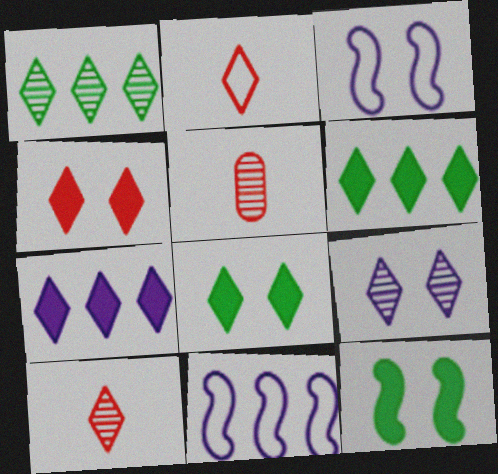[[1, 9, 10], 
[2, 6, 9], 
[3, 5, 6], 
[5, 8, 11]]